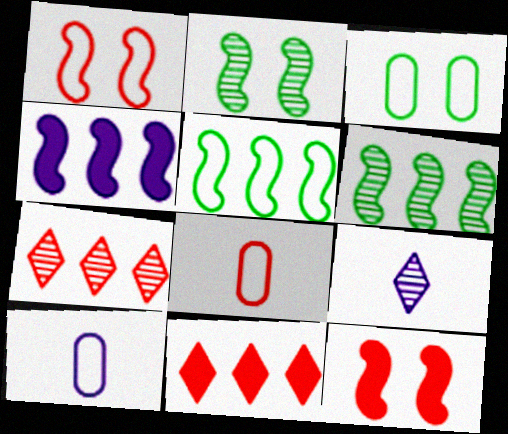[[2, 10, 11], 
[7, 8, 12]]